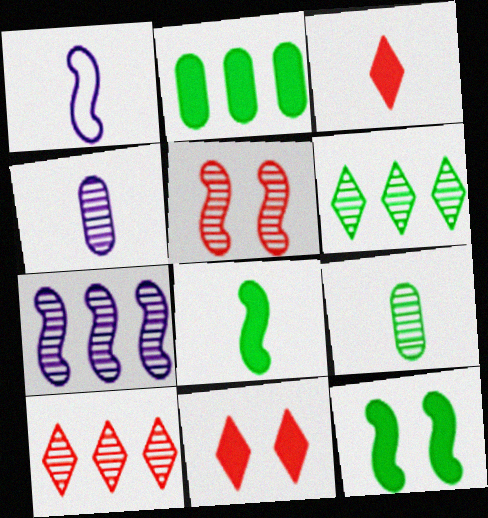[[1, 3, 9], 
[4, 5, 6]]